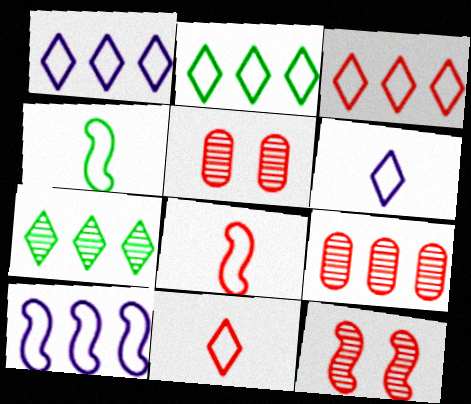[[1, 2, 3]]